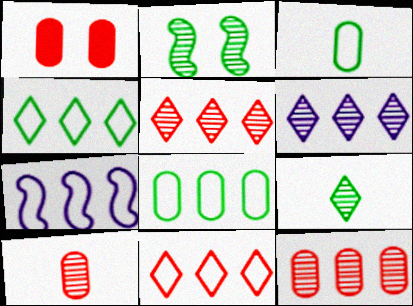[[1, 7, 9], 
[2, 6, 10], 
[7, 8, 11]]